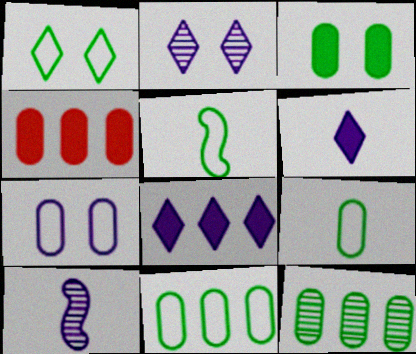[[1, 4, 10], 
[1, 5, 11], 
[2, 4, 5], 
[3, 9, 12], 
[7, 8, 10]]